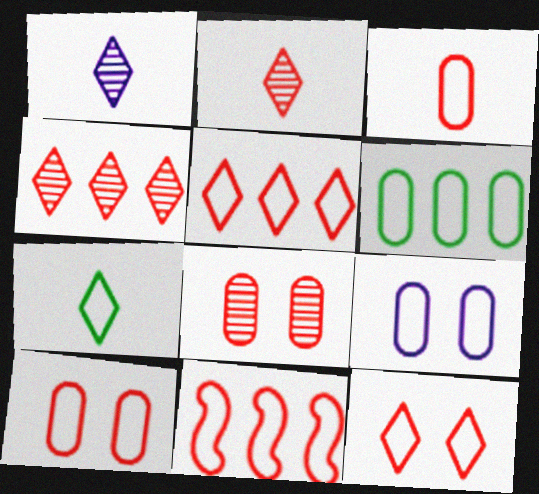[[3, 6, 9], 
[3, 11, 12], 
[7, 9, 11]]